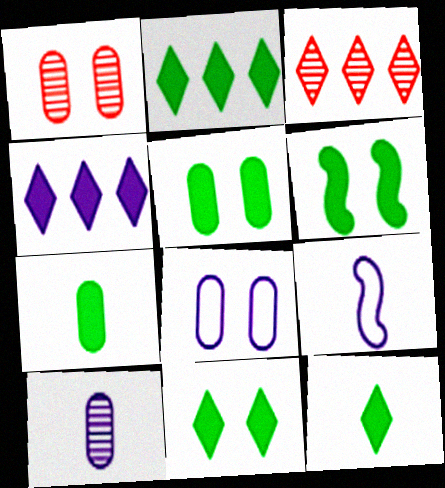[[1, 2, 9], 
[1, 5, 8], 
[2, 6, 7], 
[2, 11, 12], 
[3, 5, 9], 
[5, 6, 11]]